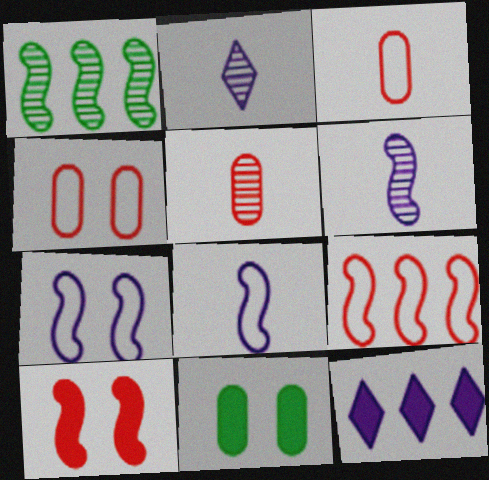[[1, 8, 10], 
[2, 9, 11]]